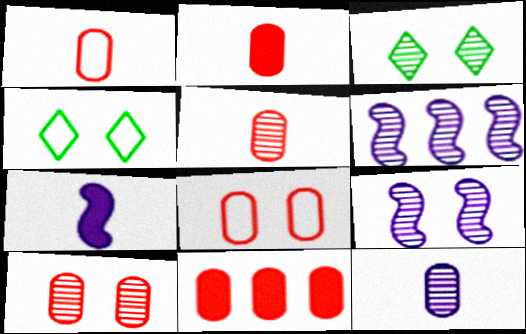[[1, 2, 5], 
[1, 10, 11], 
[2, 4, 6], 
[3, 5, 6], 
[3, 9, 10], 
[5, 8, 11]]